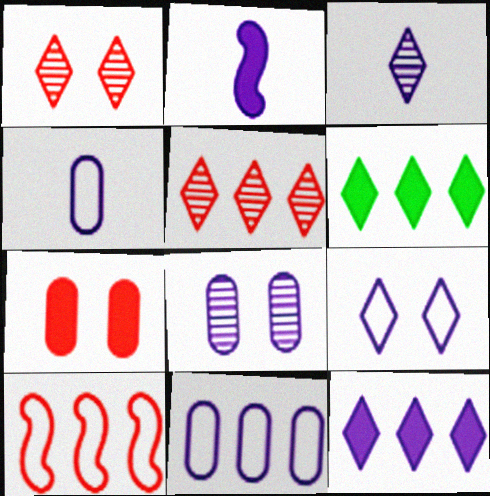[[2, 3, 4], 
[2, 6, 7], 
[3, 9, 12]]